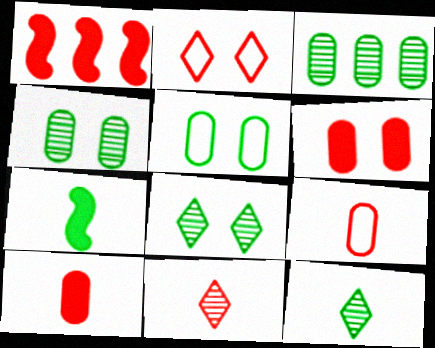[]